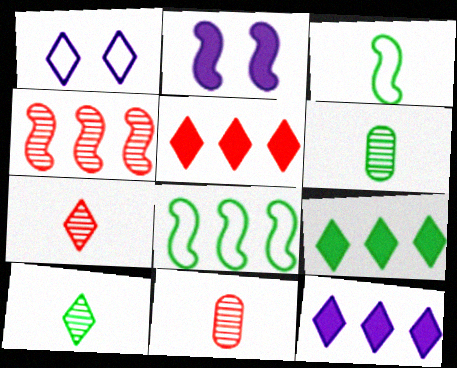[[1, 5, 10], 
[1, 7, 9], 
[2, 3, 4], 
[5, 9, 12]]